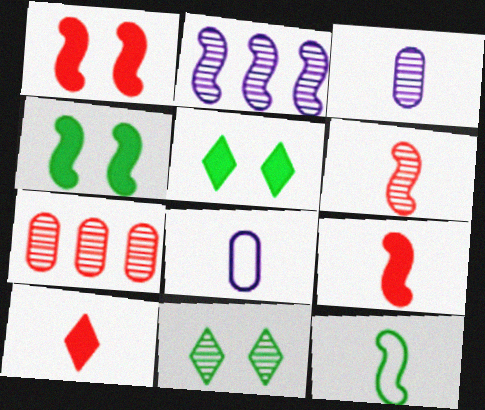[[1, 2, 12], 
[3, 10, 12]]